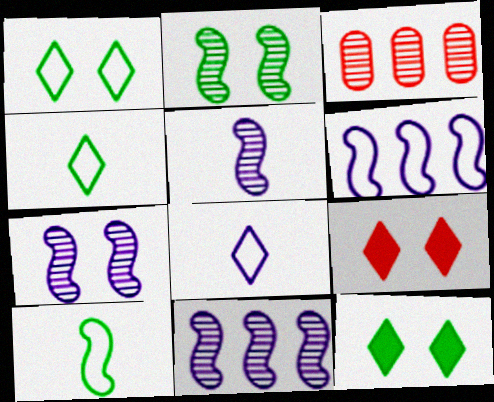[[5, 7, 11]]